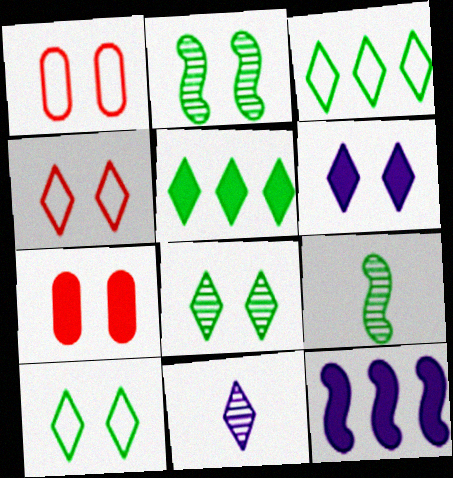[[1, 2, 6], 
[4, 5, 11], 
[4, 6, 8]]